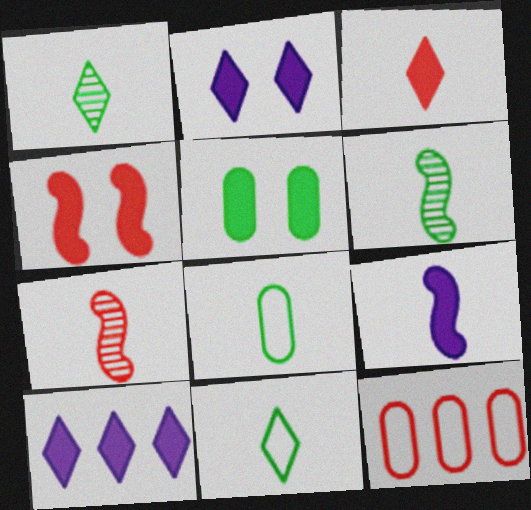[[2, 4, 5], 
[2, 6, 12]]